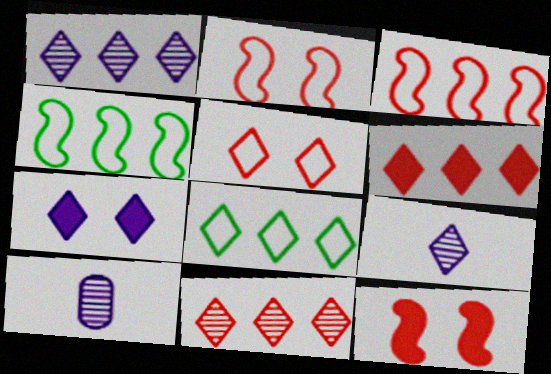[[1, 6, 8], 
[8, 10, 12]]